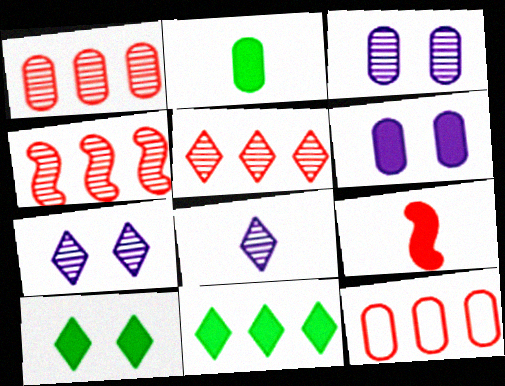[[1, 4, 5], 
[2, 3, 12], 
[6, 9, 11]]